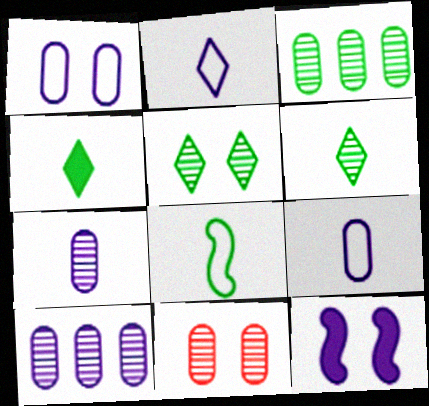[[2, 10, 12], 
[3, 7, 11]]